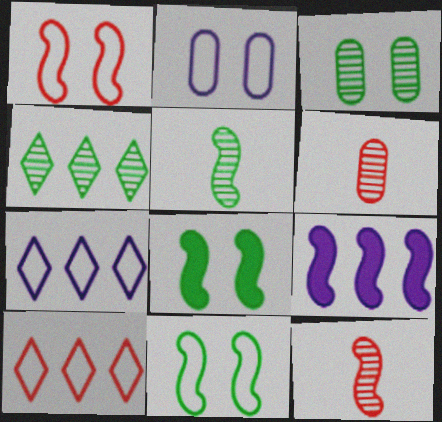[[1, 5, 9], 
[3, 4, 5], 
[6, 7, 8], 
[9, 11, 12]]